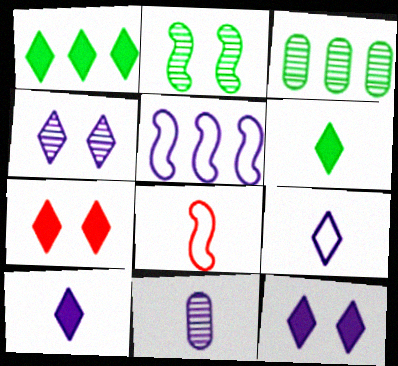[[1, 7, 10], 
[3, 8, 12], 
[5, 11, 12], 
[6, 8, 11]]